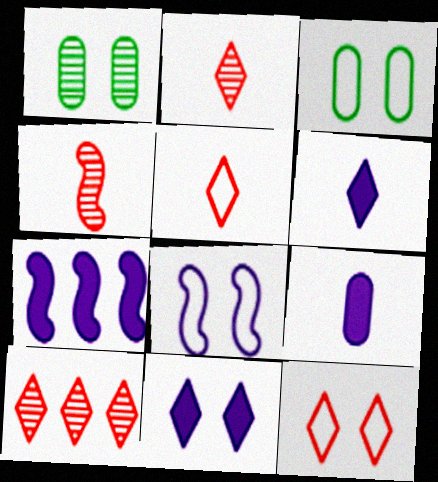[[1, 5, 7], 
[2, 3, 7], 
[3, 8, 12], 
[7, 9, 11]]